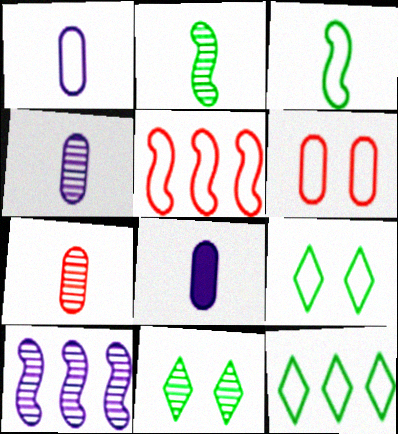[[1, 4, 8], 
[1, 5, 9], 
[5, 8, 11], 
[7, 10, 11]]